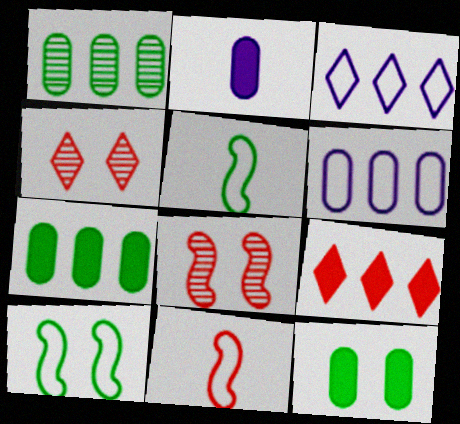[]